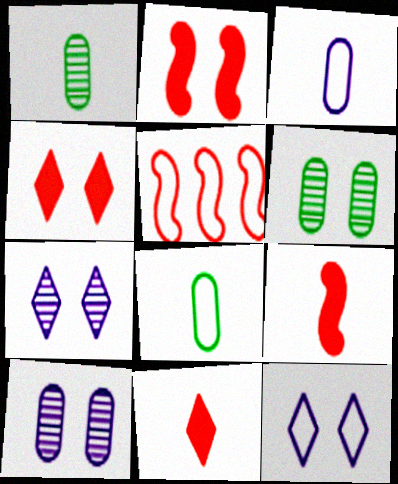[[2, 6, 12], 
[5, 8, 12]]